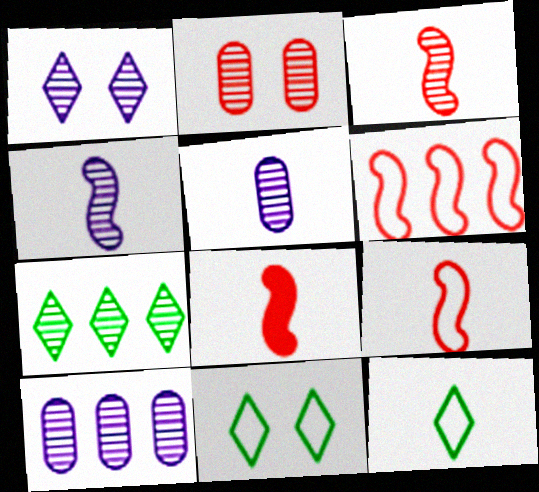[[1, 4, 10], 
[2, 4, 7], 
[3, 8, 9], 
[5, 8, 12], 
[8, 10, 11]]